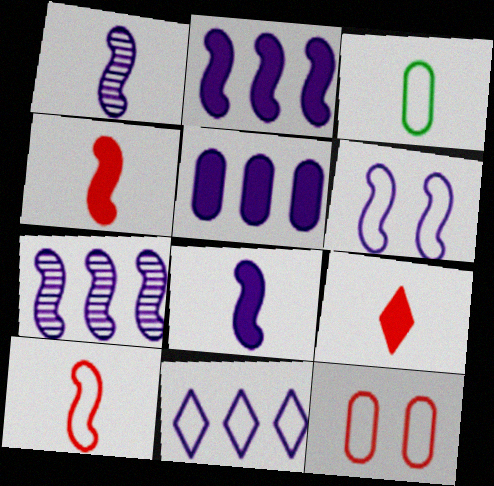[[1, 2, 6], 
[1, 3, 9], 
[5, 7, 11], 
[6, 7, 8]]